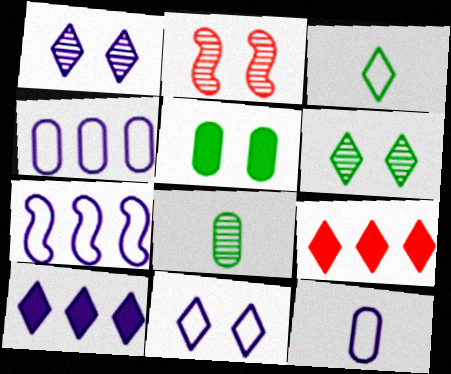[[1, 3, 9], 
[2, 5, 11], 
[7, 11, 12]]